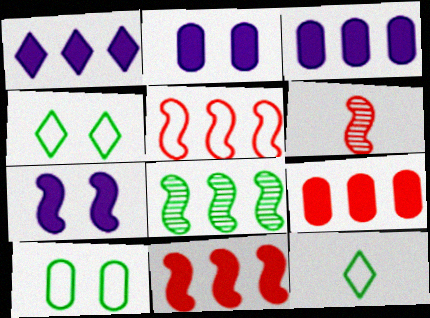[[1, 6, 10], 
[3, 4, 6]]